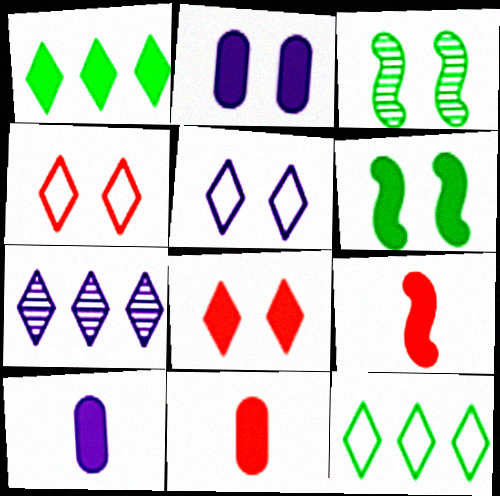[[1, 2, 9], 
[2, 3, 4], 
[2, 6, 8]]